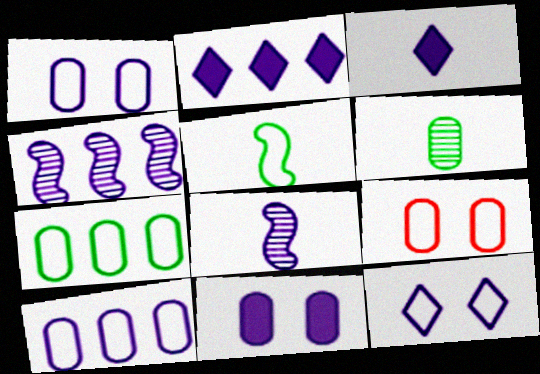[[1, 2, 8], 
[1, 3, 4], 
[2, 4, 10]]